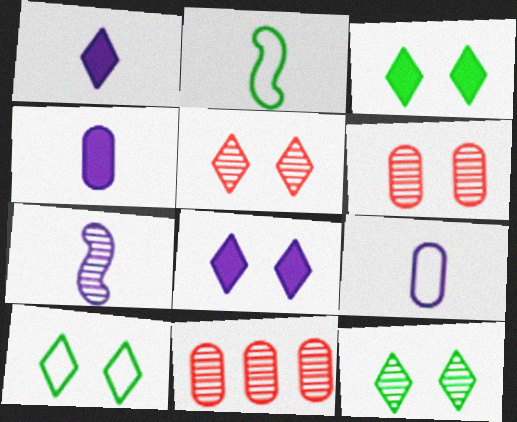[[1, 7, 9], 
[2, 8, 11], 
[3, 10, 12], 
[5, 8, 10], 
[7, 11, 12]]